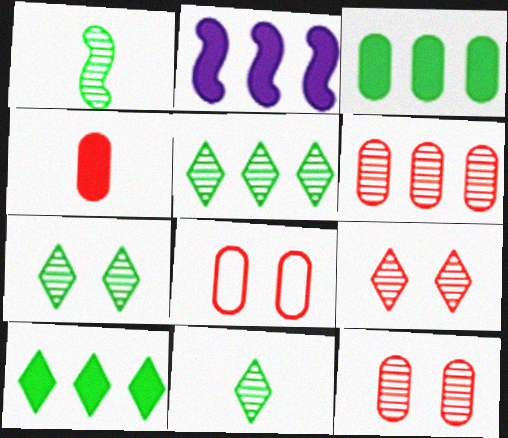[[2, 8, 11], 
[4, 6, 8], 
[5, 7, 11]]